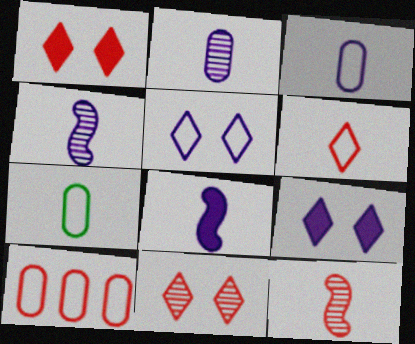[[1, 10, 12]]